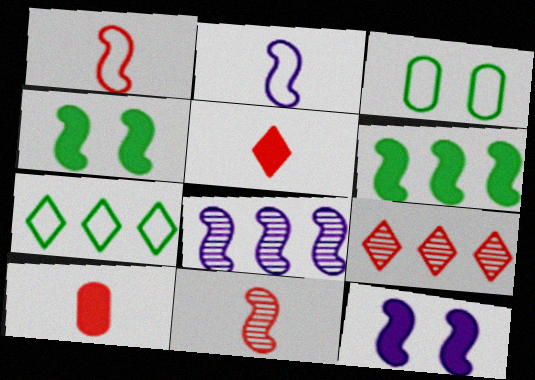[[1, 4, 8], 
[2, 8, 12], 
[3, 5, 8]]